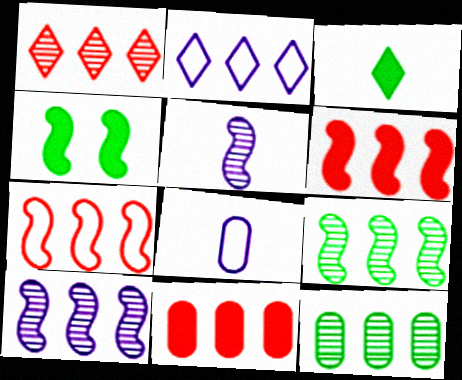[[1, 4, 8], 
[1, 7, 11], 
[1, 10, 12], 
[2, 6, 12], 
[2, 9, 11], 
[4, 5, 7]]